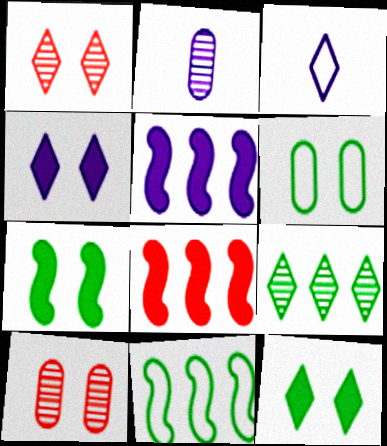[]